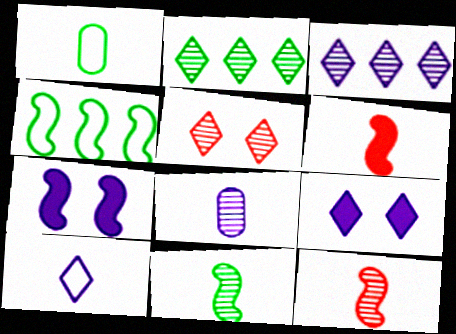[[3, 9, 10], 
[4, 7, 12]]